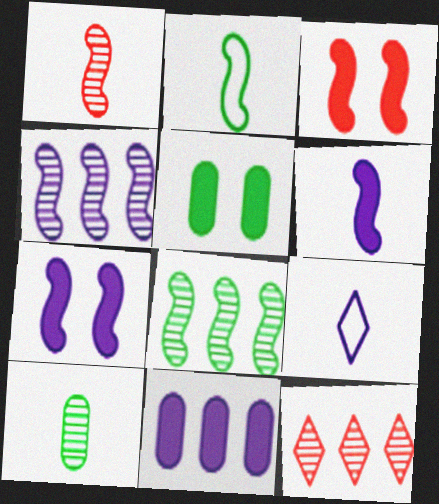[[1, 2, 6], 
[2, 3, 4]]